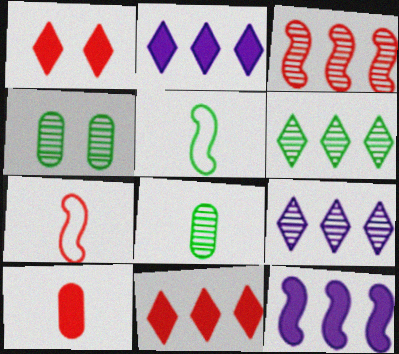[[2, 4, 7]]